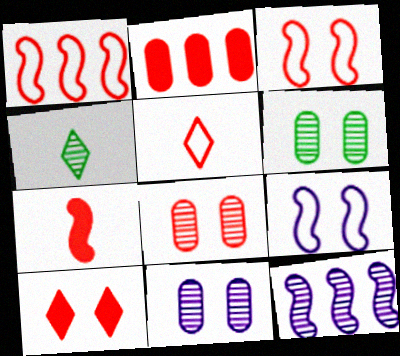[[2, 4, 9], 
[2, 7, 10], 
[3, 8, 10], 
[4, 8, 12], 
[6, 8, 11], 
[6, 9, 10]]